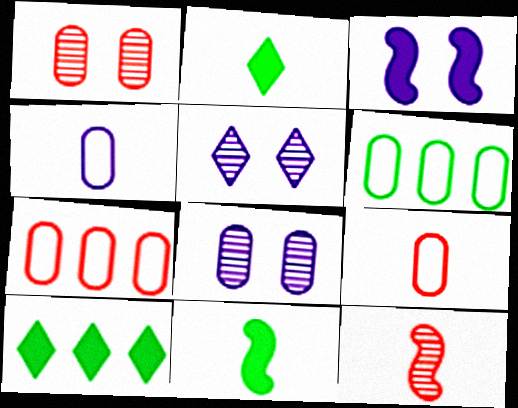[[2, 4, 12], 
[5, 7, 11]]